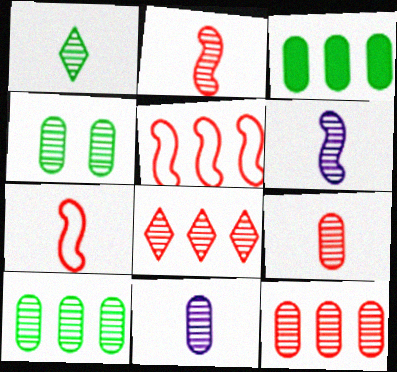[[1, 2, 11], 
[1, 6, 9], 
[4, 6, 8], 
[4, 11, 12]]